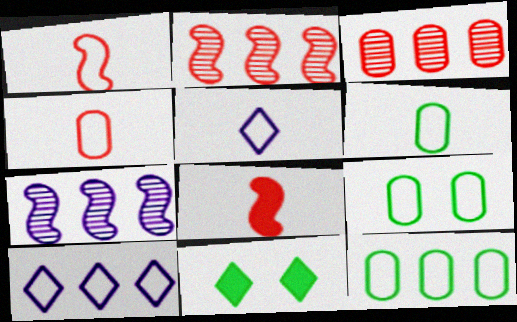[[1, 5, 6], 
[1, 9, 10], 
[4, 7, 11], 
[6, 9, 12]]